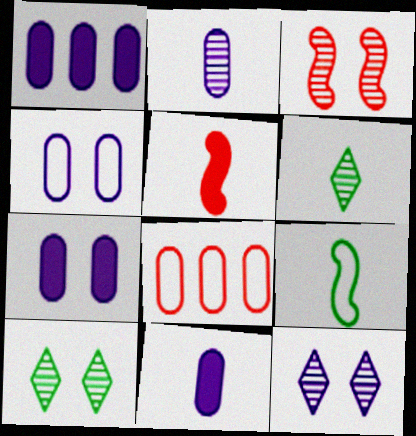[[1, 2, 4], 
[1, 7, 11]]